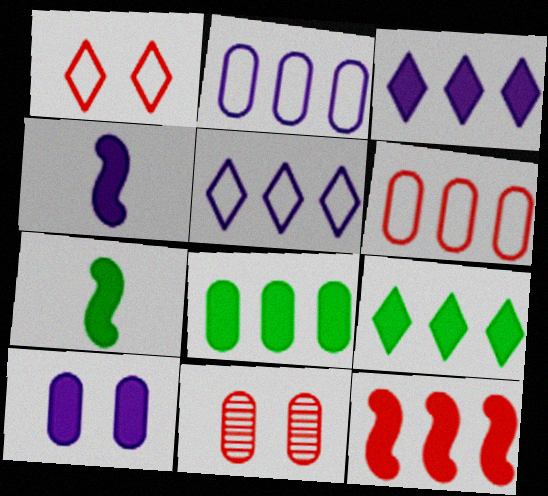[[3, 4, 10], 
[3, 8, 12], 
[5, 7, 11]]